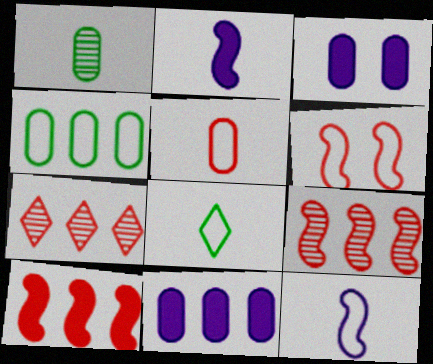[[3, 8, 9], 
[5, 8, 12]]